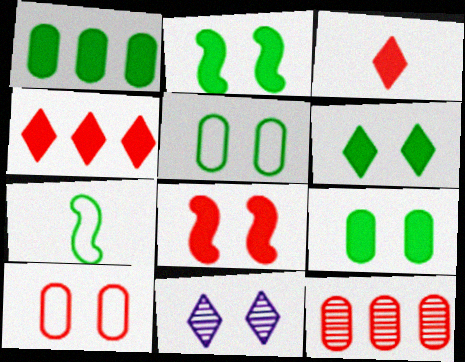[[2, 6, 9], 
[2, 10, 11], 
[5, 8, 11]]